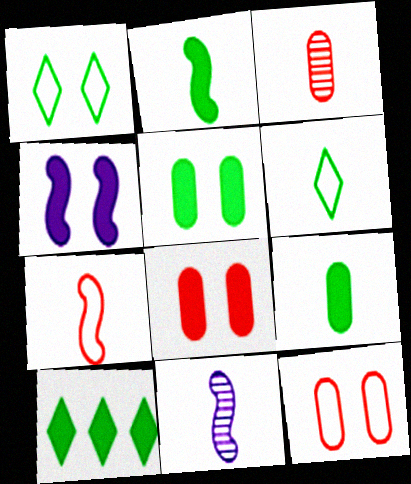[[2, 5, 10], 
[2, 7, 11], 
[10, 11, 12]]